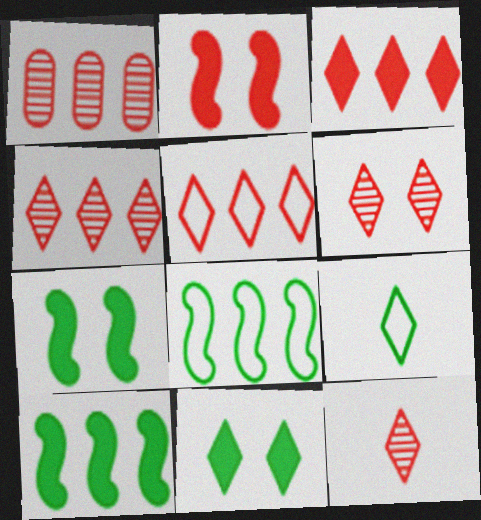[[3, 4, 5], 
[4, 6, 12]]